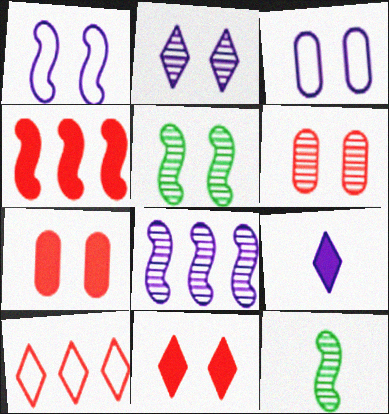[[1, 4, 12], 
[2, 5, 6], 
[3, 5, 11], 
[3, 8, 9]]